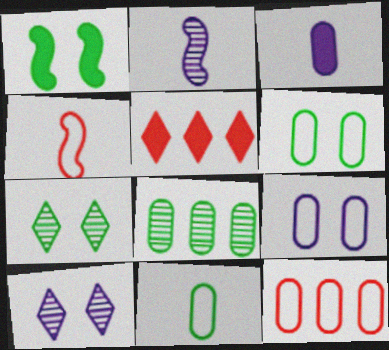[[1, 3, 5], 
[1, 6, 7], 
[2, 5, 6], 
[9, 11, 12]]